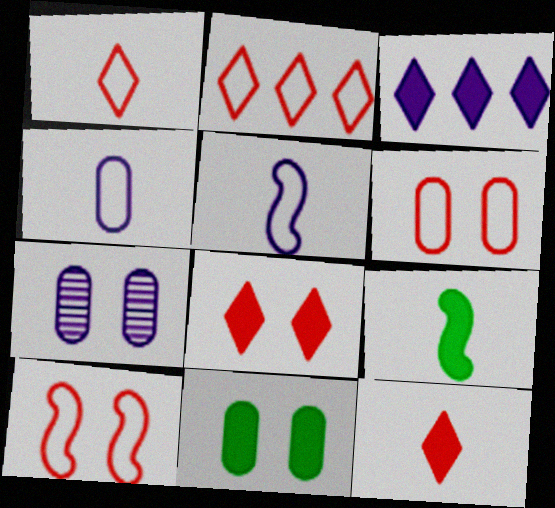[[2, 7, 9], 
[3, 5, 7], 
[6, 7, 11]]